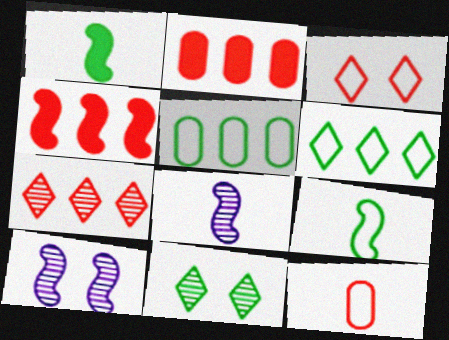[[1, 5, 11], 
[4, 9, 10]]